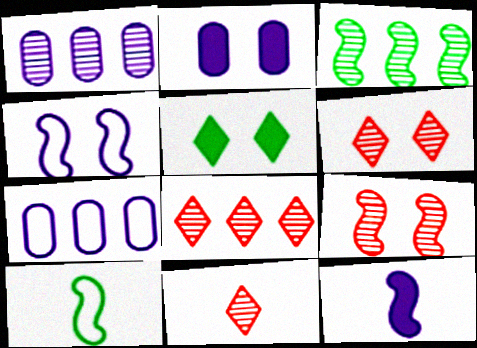[[1, 3, 8], 
[2, 8, 10], 
[6, 8, 11]]